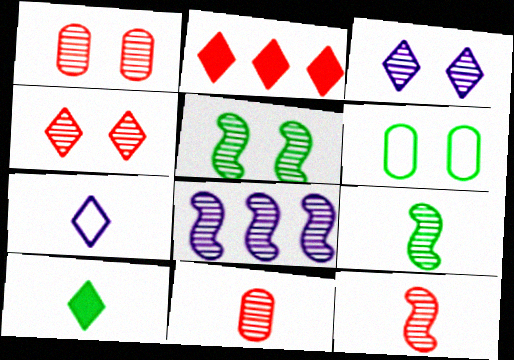[[1, 3, 5], 
[5, 8, 12]]